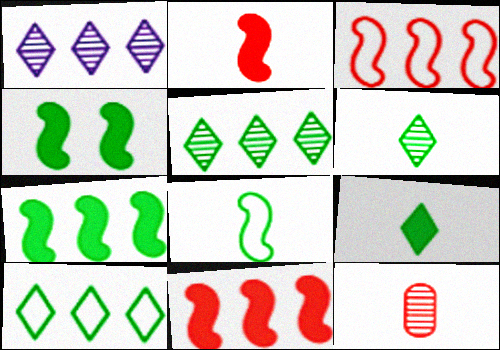[]